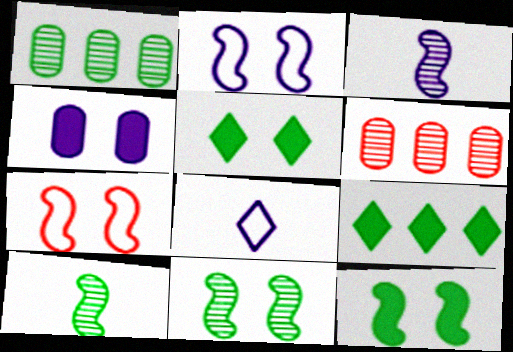[[6, 8, 12]]